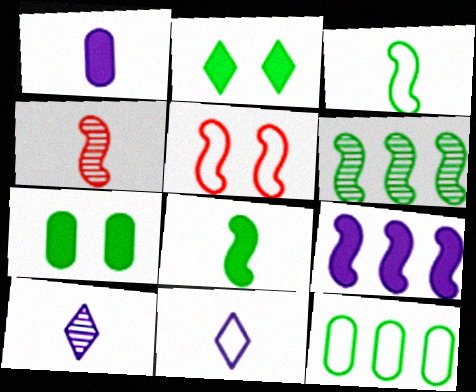[[5, 11, 12]]